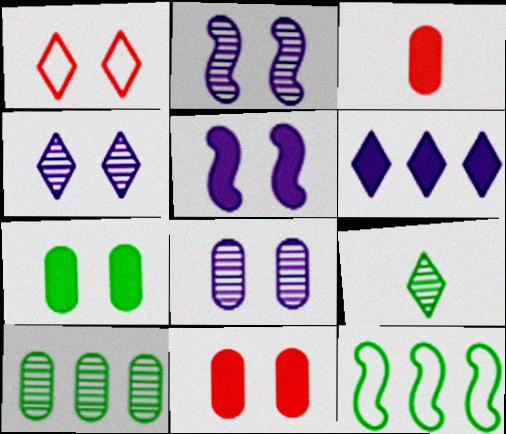[[1, 2, 7], 
[1, 6, 9], 
[2, 4, 8], 
[3, 4, 12], 
[7, 9, 12]]